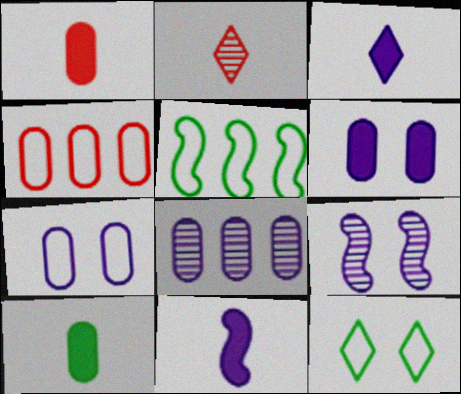[[2, 5, 6]]